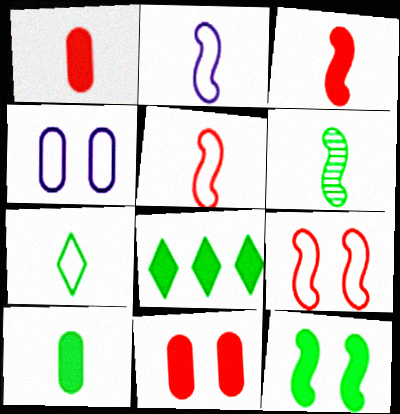[[2, 3, 6], 
[6, 7, 10], 
[8, 10, 12]]